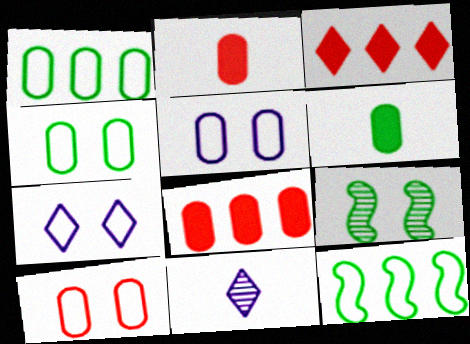[[4, 5, 10]]